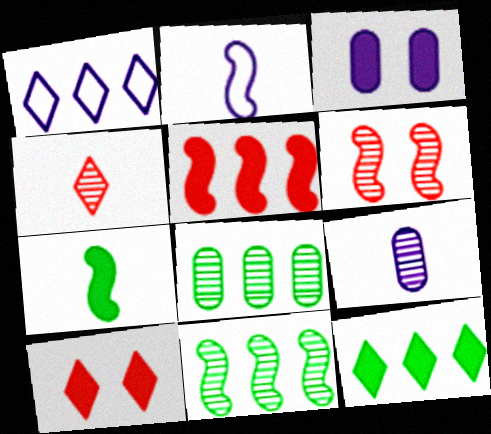[[1, 5, 8], 
[2, 8, 10]]